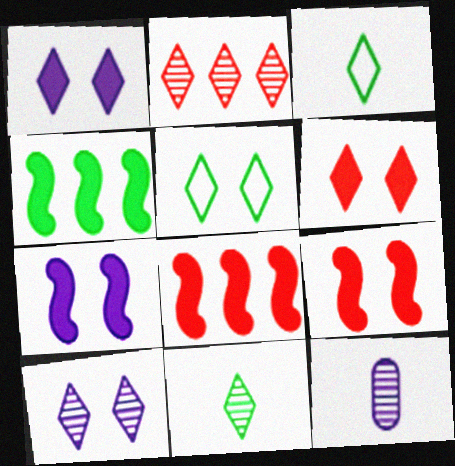[[1, 2, 3], 
[2, 10, 11], 
[5, 6, 10], 
[5, 8, 12]]